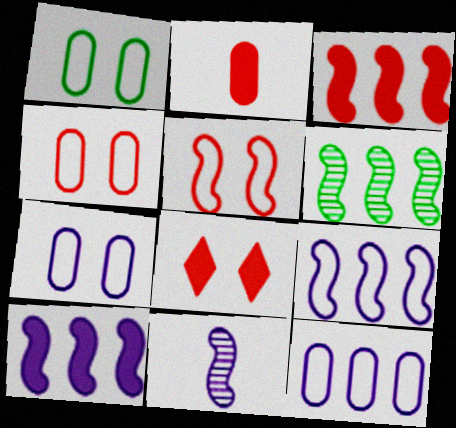[[1, 4, 7], 
[2, 3, 8], 
[3, 6, 9]]